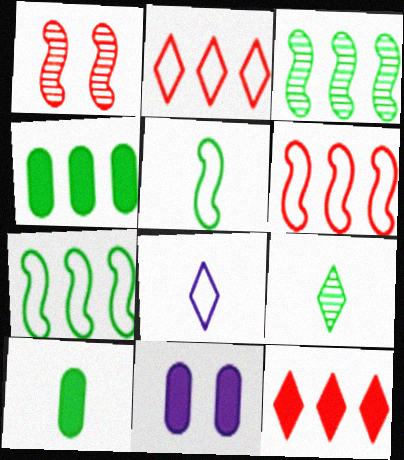[[1, 4, 8], 
[5, 9, 10], 
[6, 9, 11]]